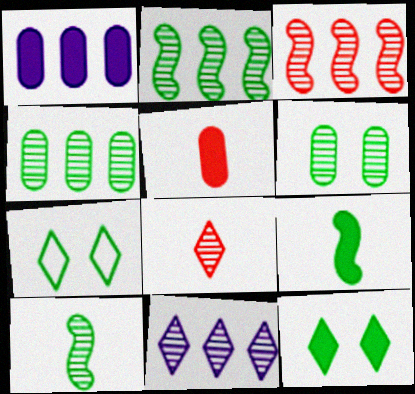[[3, 4, 11], 
[4, 7, 9]]